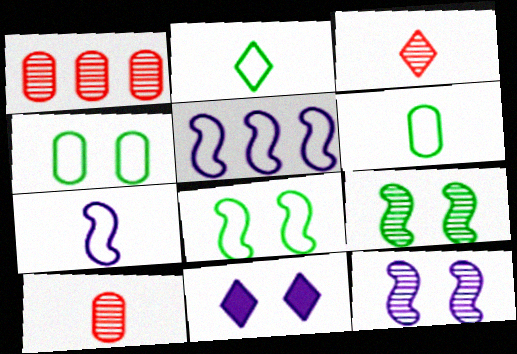[]